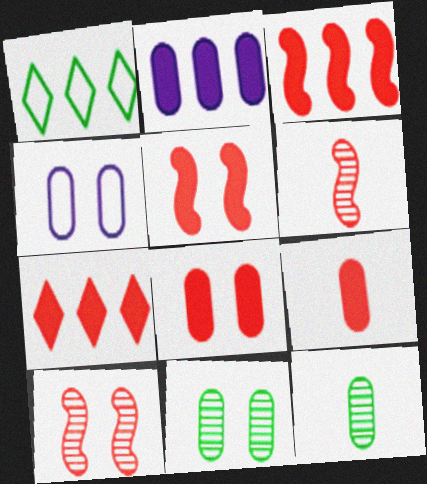[[4, 8, 11], 
[5, 7, 9]]